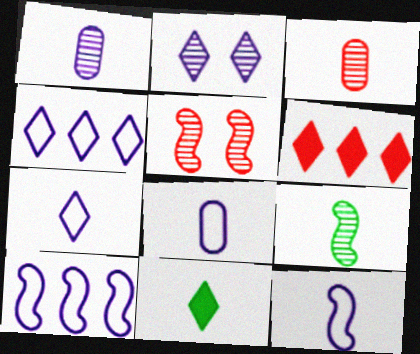[[3, 11, 12], 
[7, 8, 12]]